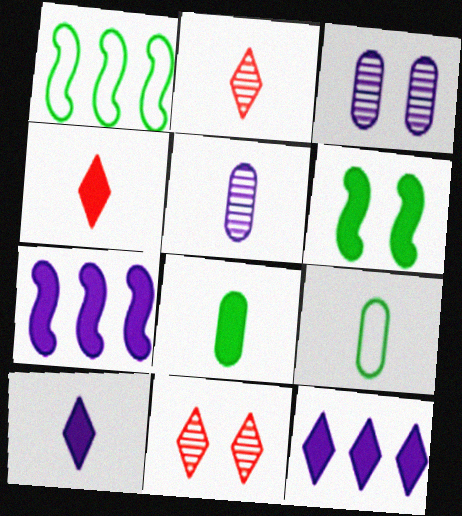[[1, 3, 4], 
[7, 9, 11]]